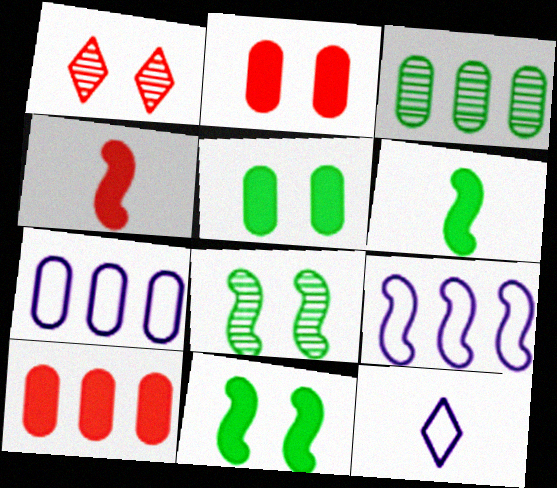[[1, 6, 7], 
[3, 7, 10], 
[4, 8, 9], 
[8, 10, 12]]